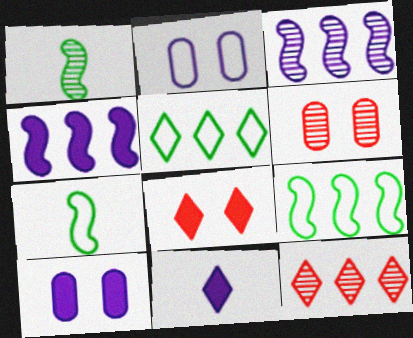[[2, 3, 11], 
[4, 10, 11], 
[6, 9, 11], 
[7, 10, 12]]